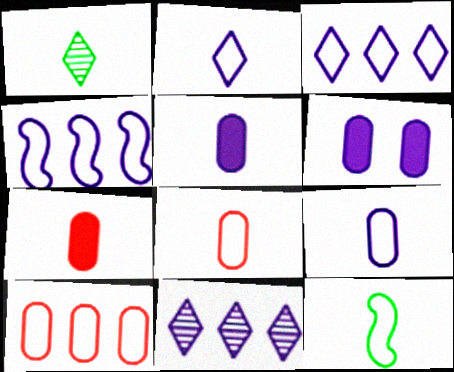[[2, 8, 12]]